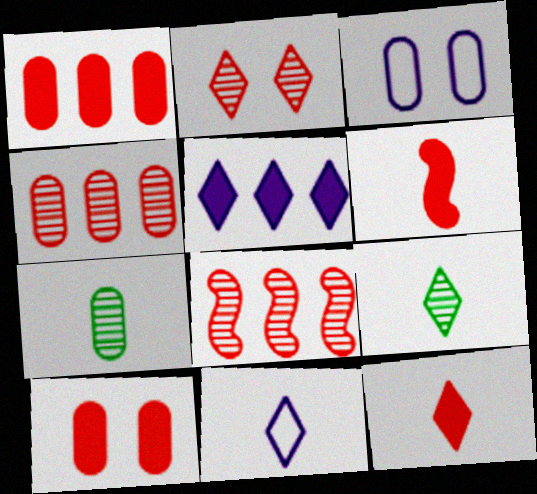[[1, 3, 7], 
[6, 7, 11], 
[9, 11, 12]]